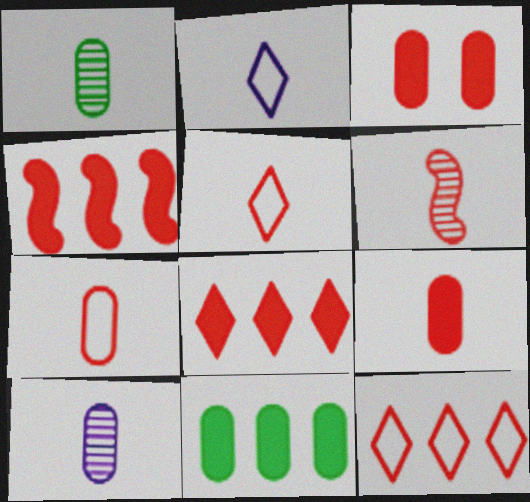[[3, 6, 12], 
[5, 6, 9]]